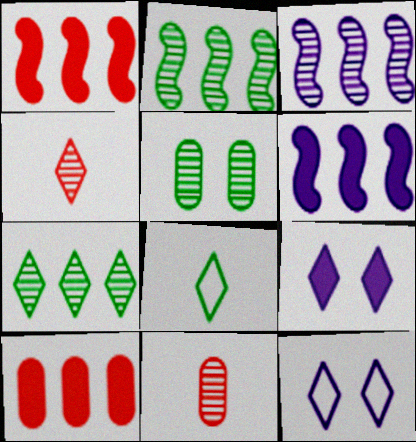[[3, 4, 5]]